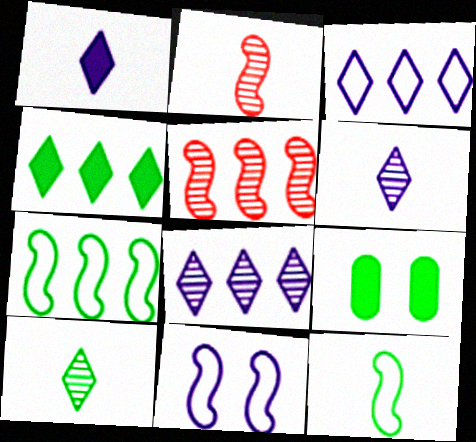[[2, 3, 9], 
[7, 9, 10]]